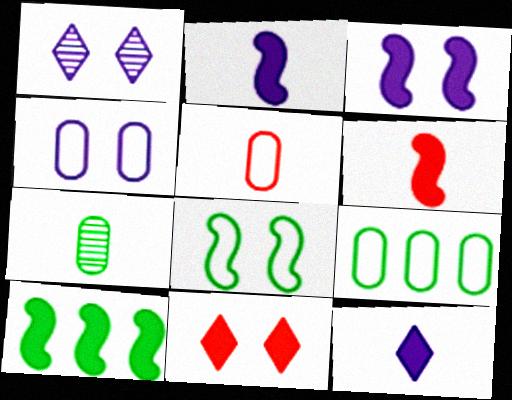[[1, 3, 4], 
[1, 5, 10], 
[1, 6, 9], 
[3, 6, 10], 
[4, 5, 9]]